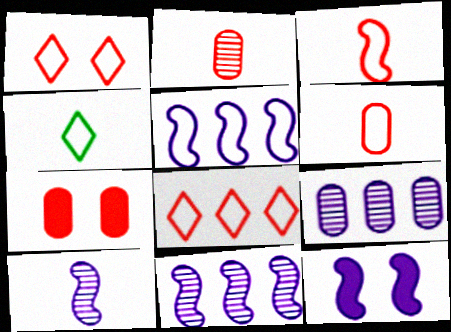[[4, 7, 11], 
[5, 10, 12]]